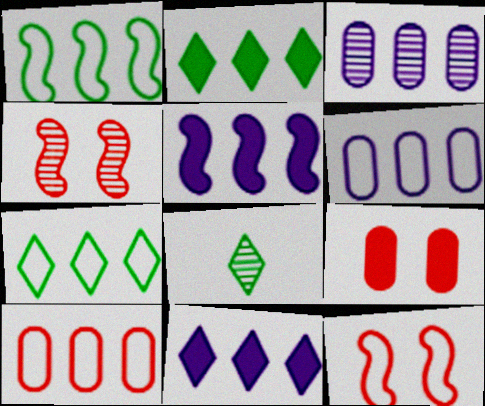[[3, 4, 8]]